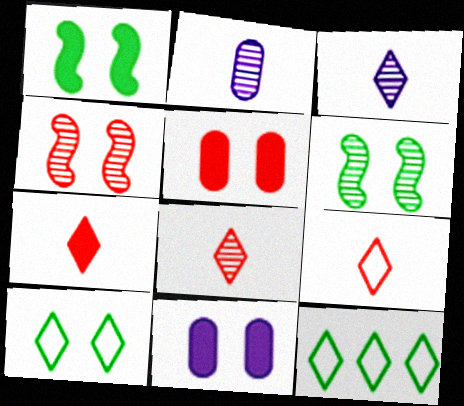[[4, 10, 11], 
[7, 8, 9]]